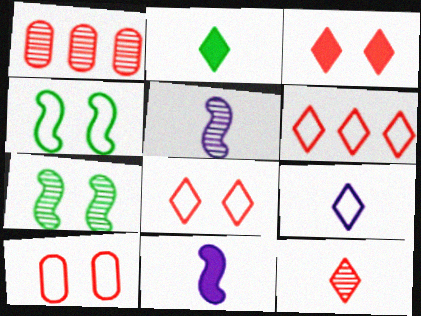[[2, 9, 12], 
[3, 6, 12]]